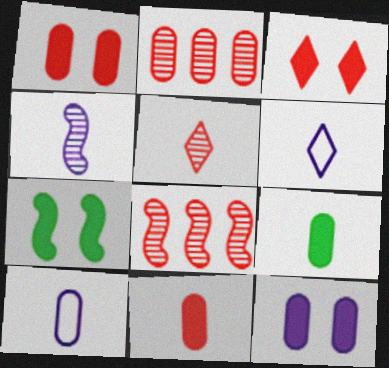[[2, 6, 7], 
[3, 7, 12]]